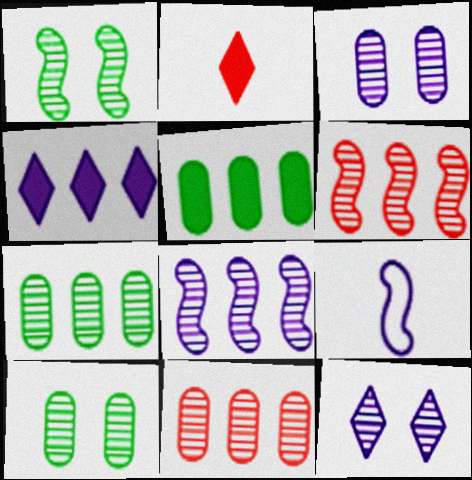[[3, 4, 9]]